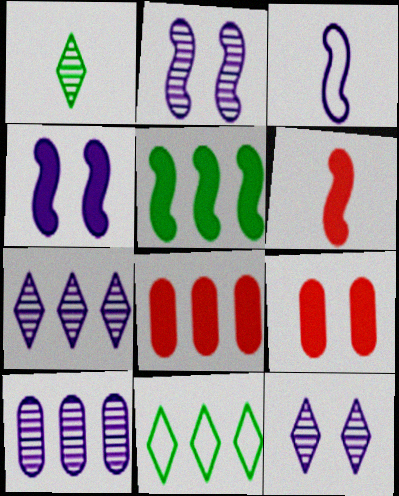[[4, 5, 6]]